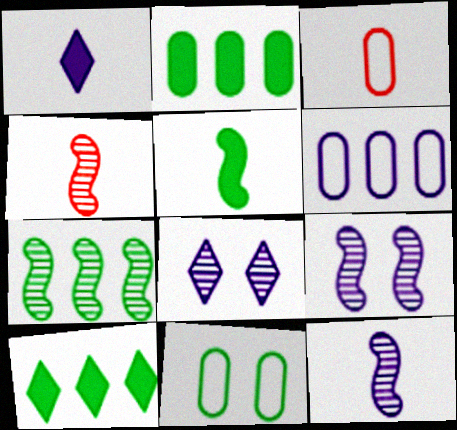[[1, 6, 9], 
[3, 6, 11], 
[3, 9, 10], 
[4, 7, 9]]